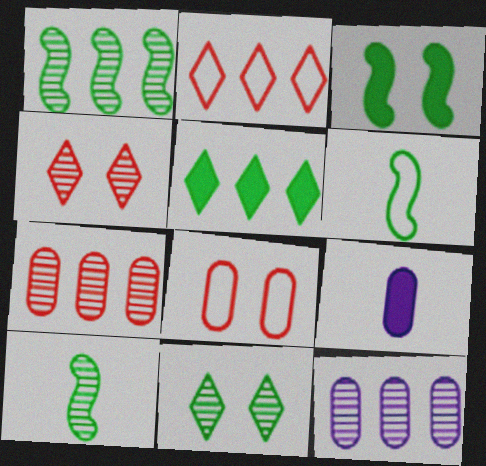[[1, 3, 6], 
[4, 10, 12]]